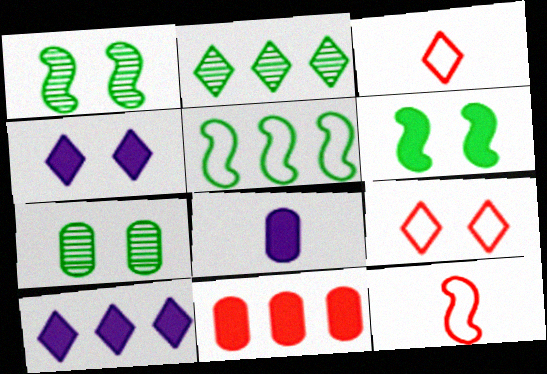[[2, 3, 4], 
[7, 10, 12]]